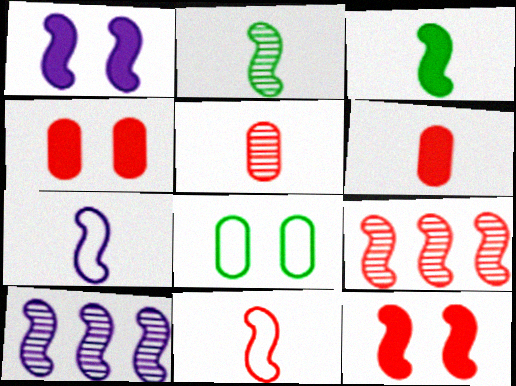[[1, 7, 10], 
[9, 11, 12]]